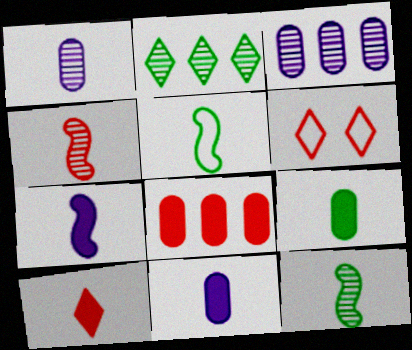[[1, 5, 10], 
[4, 5, 7], 
[4, 6, 8], 
[7, 9, 10]]